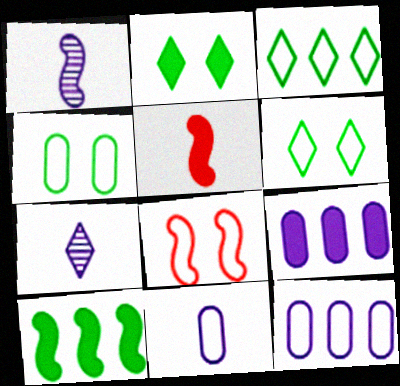[[1, 8, 10], 
[2, 5, 9], 
[3, 8, 11]]